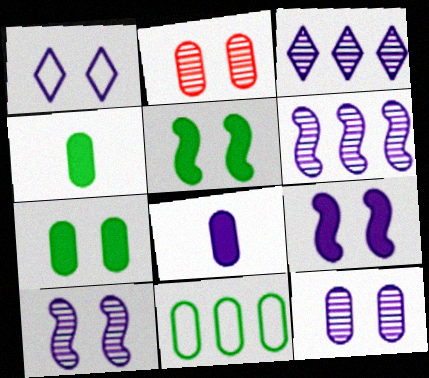[[1, 2, 5], 
[1, 6, 8], 
[1, 9, 12], 
[2, 8, 11]]